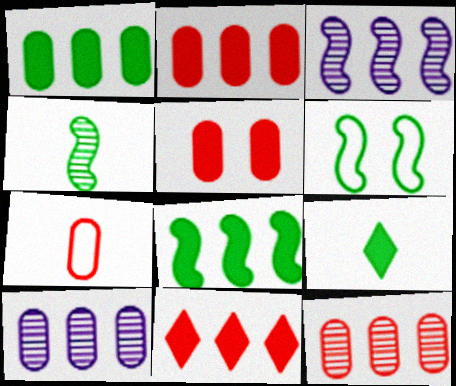[[4, 6, 8], 
[5, 7, 12]]